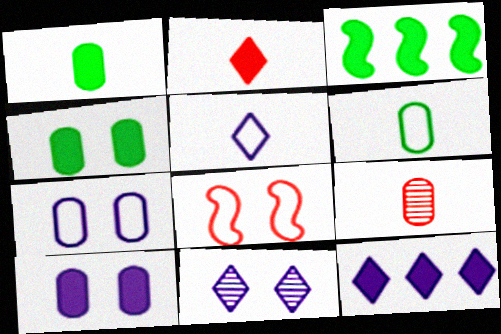[[2, 3, 10], 
[4, 8, 11], 
[5, 11, 12]]